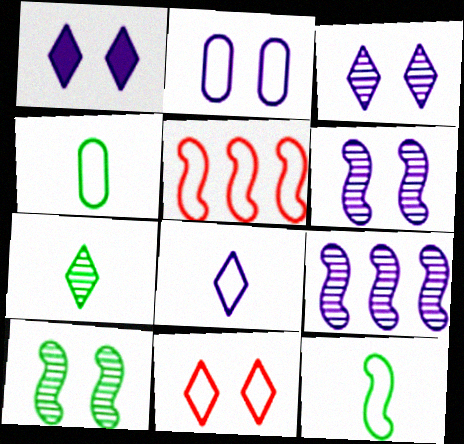[[1, 2, 6]]